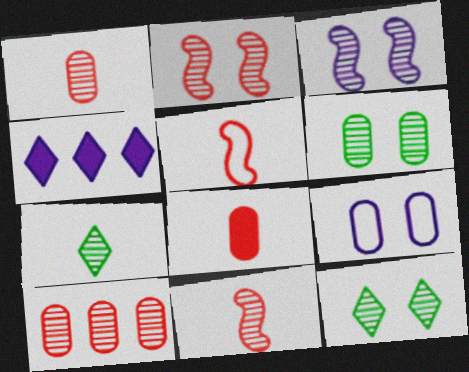[[3, 7, 10], 
[4, 5, 6]]